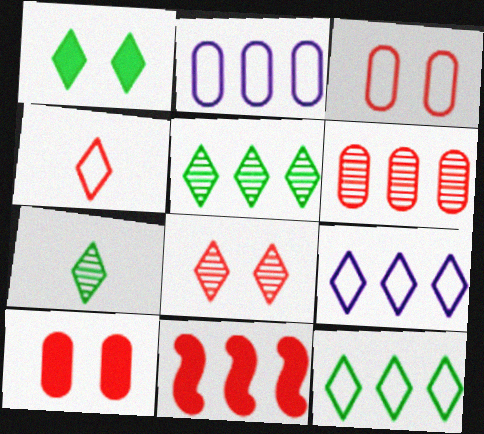[[1, 7, 12], 
[2, 5, 11]]